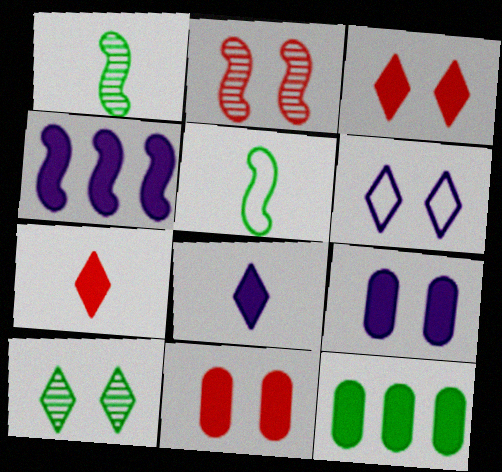[[2, 4, 5], 
[3, 6, 10], 
[4, 8, 9], 
[5, 10, 12]]